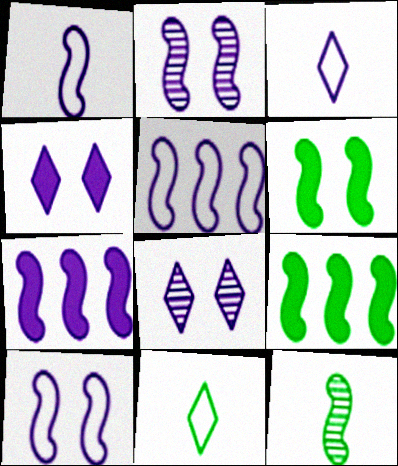[[1, 2, 7], 
[1, 5, 10]]